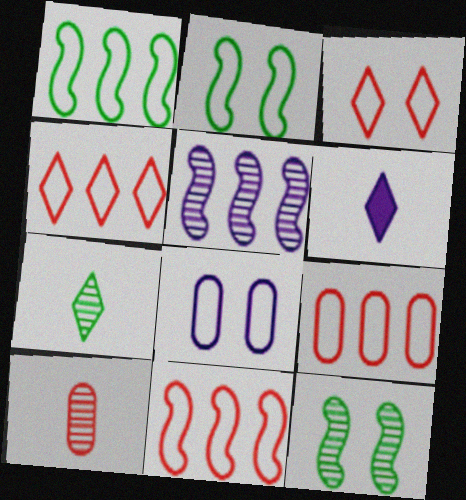[[2, 3, 8], 
[4, 9, 11], 
[5, 6, 8], 
[6, 9, 12]]